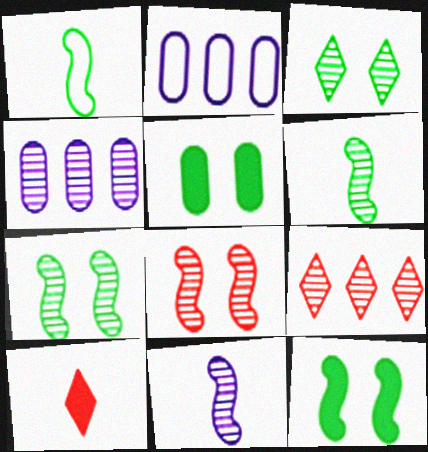[[2, 7, 10]]